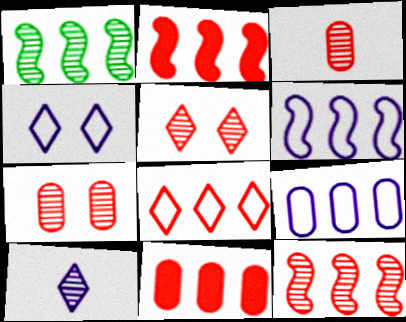[[1, 2, 6], 
[1, 7, 10], 
[3, 5, 12], 
[8, 11, 12]]